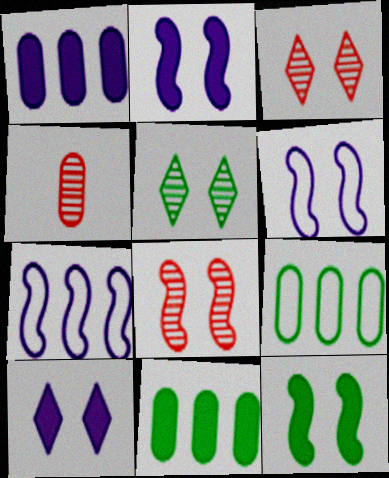[[6, 8, 12]]